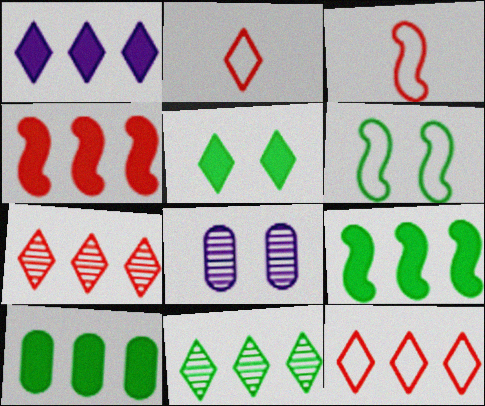[[1, 4, 10], 
[1, 11, 12], 
[2, 8, 9]]